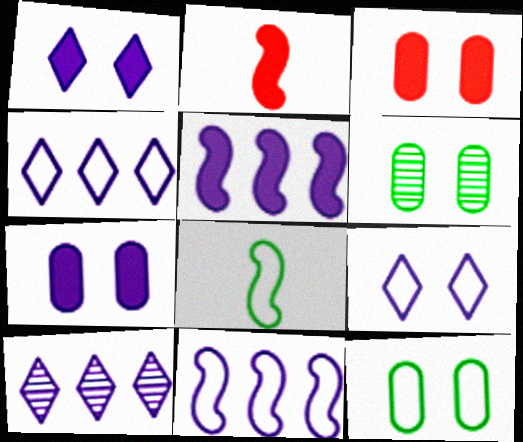[[2, 4, 6], 
[2, 10, 12], 
[3, 8, 10]]